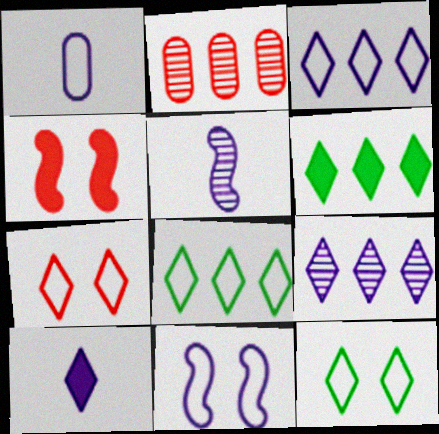[[1, 3, 11], 
[1, 5, 10]]